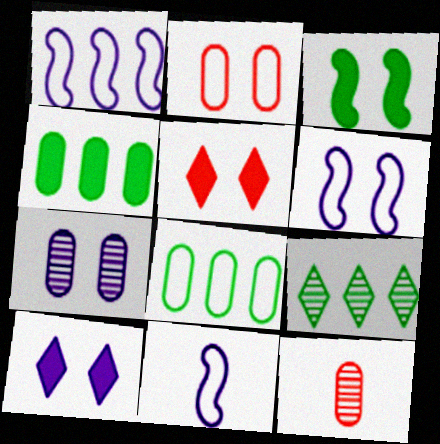[[1, 6, 11], 
[6, 7, 10]]